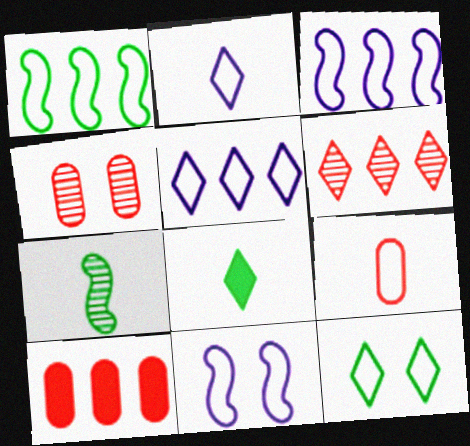[[3, 4, 8], 
[3, 9, 12], 
[4, 9, 10]]